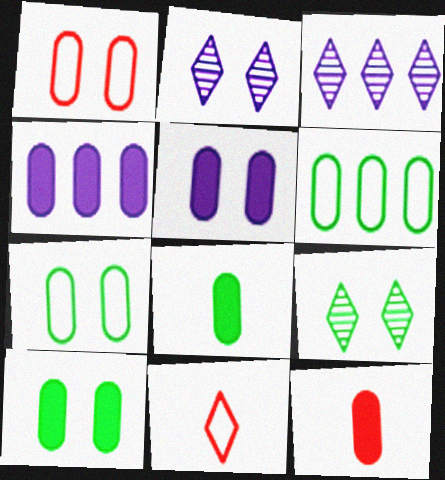[[4, 10, 12]]